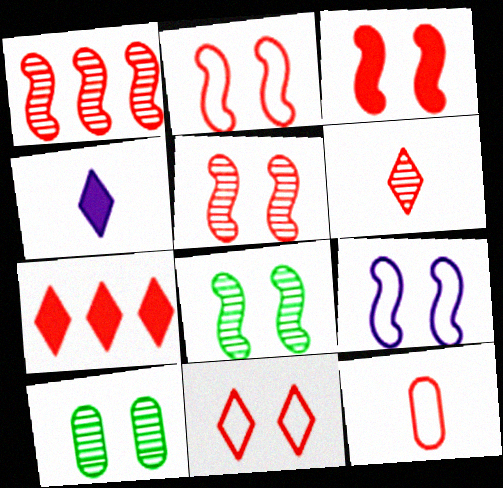[[2, 3, 5], 
[3, 8, 9], 
[5, 7, 12], 
[6, 7, 11]]